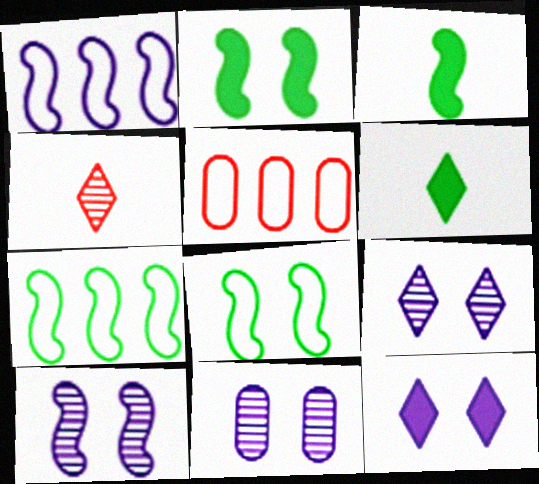[[3, 5, 9], 
[5, 6, 10], 
[9, 10, 11]]